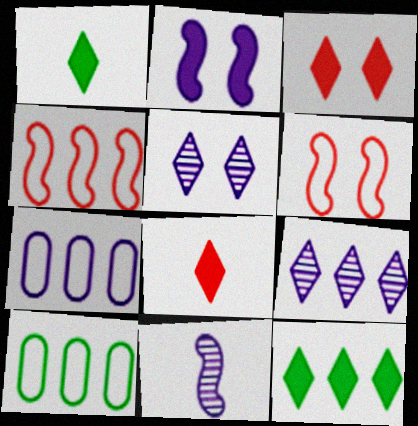[[3, 10, 11]]